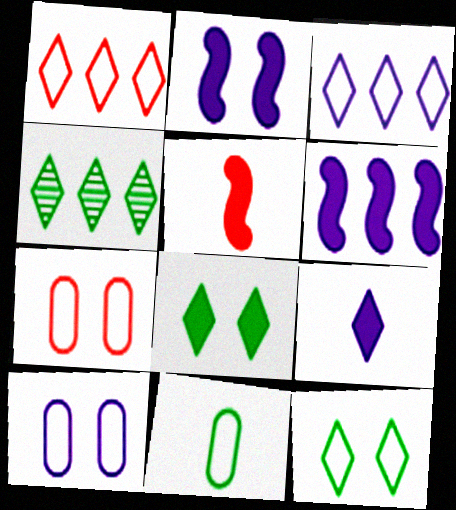[[4, 5, 10]]